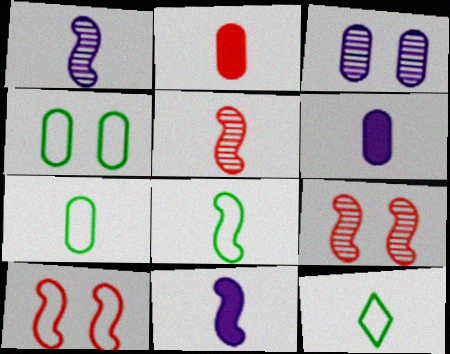[[1, 2, 12], 
[5, 6, 12], 
[5, 8, 11], 
[7, 8, 12]]